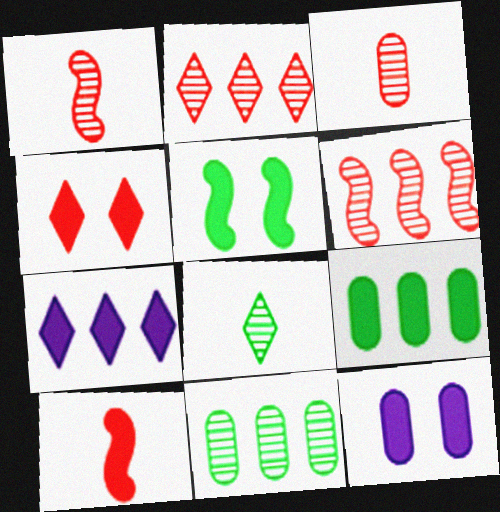[[4, 5, 12]]